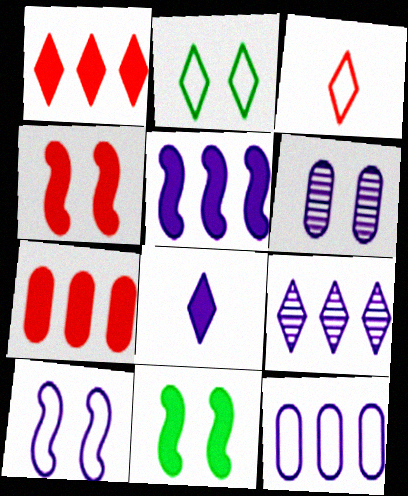[[2, 4, 6], 
[5, 9, 12], 
[7, 8, 11]]